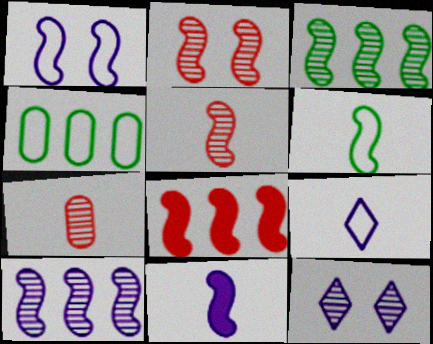[[1, 10, 11], 
[3, 7, 12], 
[5, 6, 11]]